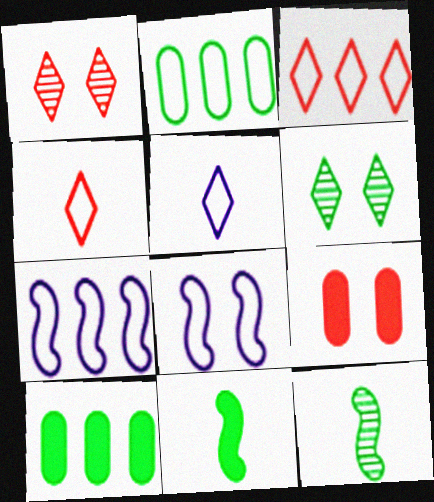[[2, 3, 7], 
[2, 4, 8], 
[2, 6, 11], 
[6, 8, 9]]